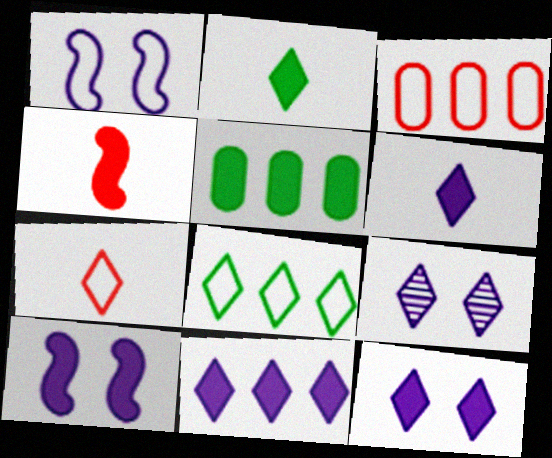[[4, 5, 12], 
[6, 11, 12]]